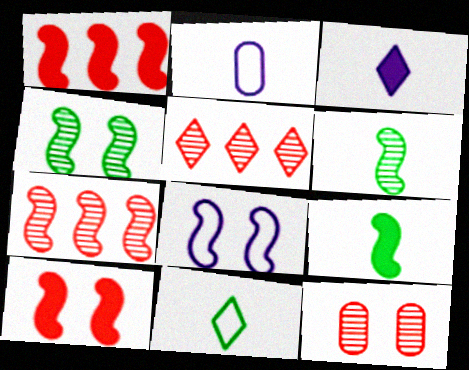[[1, 6, 8], 
[4, 8, 10], 
[7, 8, 9]]